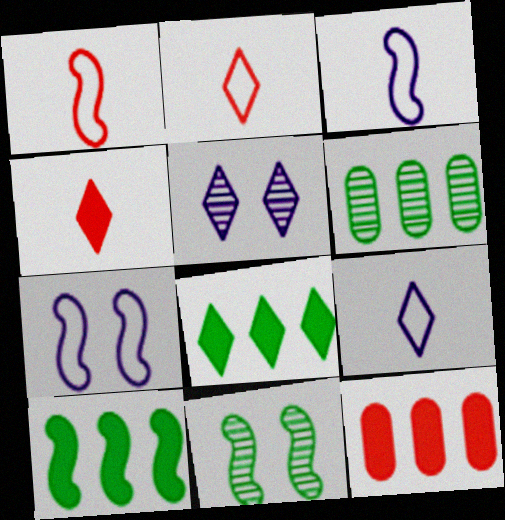[[2, 5, 8], 
[4, 6, 7], 
[9, 11, 12]]